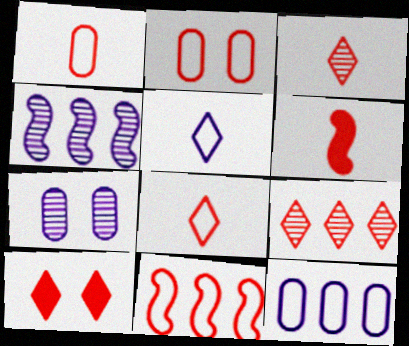[[1, 3, 6], 
[2, 6, 9], 
[2, 8, 11], 
[8, 9, 10]]